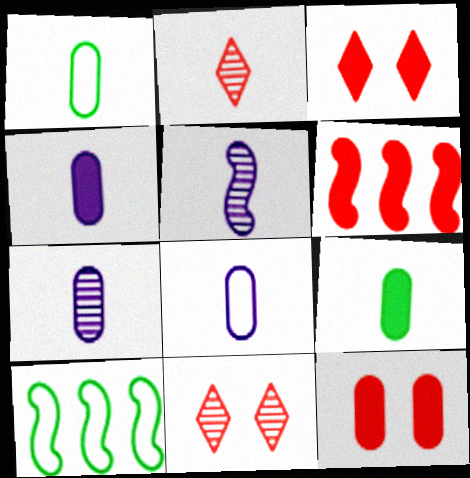[[3, 7, 10], 
[4, 7, 8], 
[4, 10, 11]]